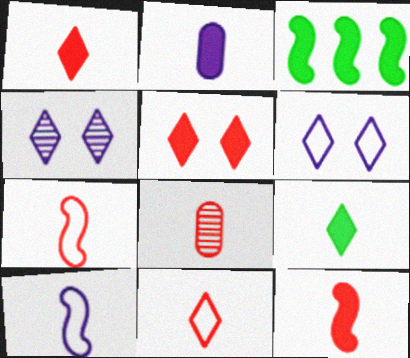[[1, 7, 8], 
[2, 3, 5], 
[2, 9, 12], 
[3, 6, 8], 
[8, 9, 10], 
[8, 11, 12]]